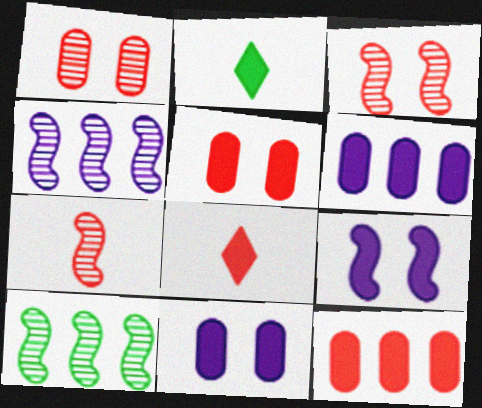[[2, 9, 12]]